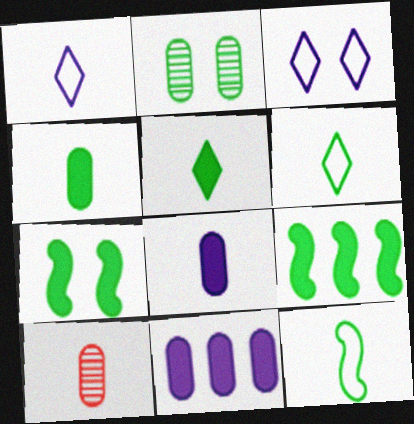[[2, 6, 9], 
[3, 9, 10]]